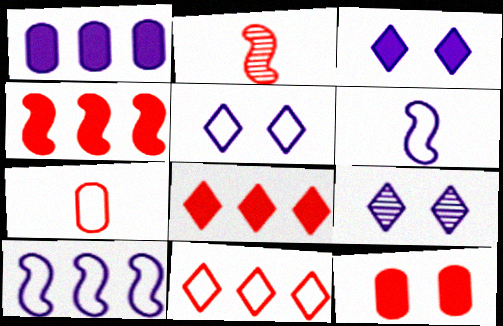[[1, 6, 9], 
[2, 11, 12], 
[3, 5, 9]]